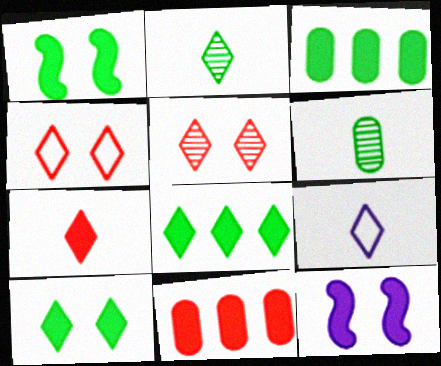[[2, 7, 9], 
[3, 7, 12], 
[5, 8, 9]]